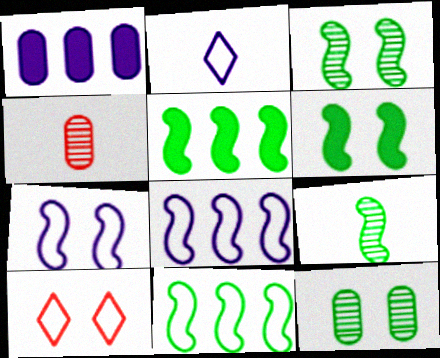[[1, 9, 10], 
[6, 9, 11]]